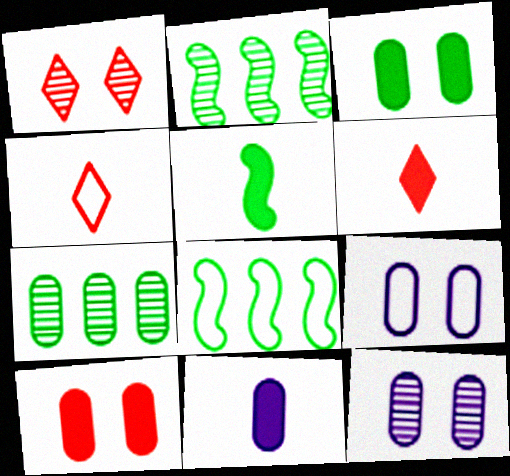[[1, 8, 11], 
[2, 6, 9], 
[4, 8, 9], 
[5, 6, 11], 
[6, 8, 12]]